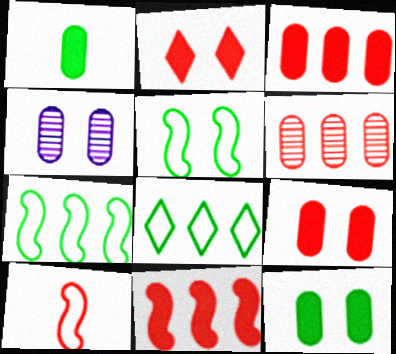[[2, 4, 5], 
[2, 6, 10]]